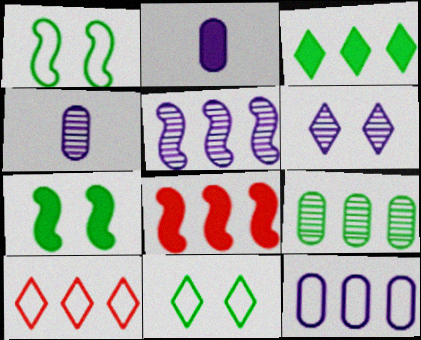[[4, 5, 6], 
[4, 7, 10], 
[4, 8, 11]]